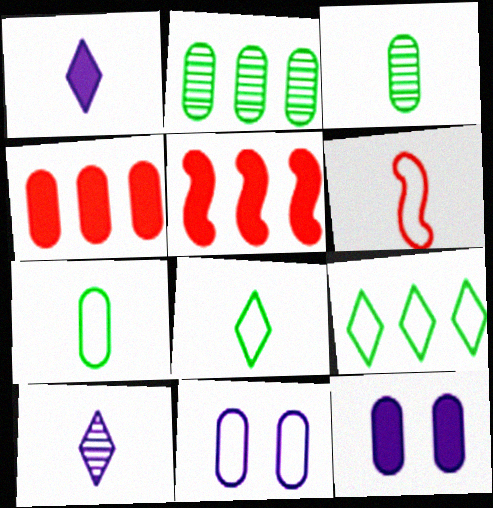[[1, 3, 6], 
[3, 4, 11], 
[6, 9, 11]]